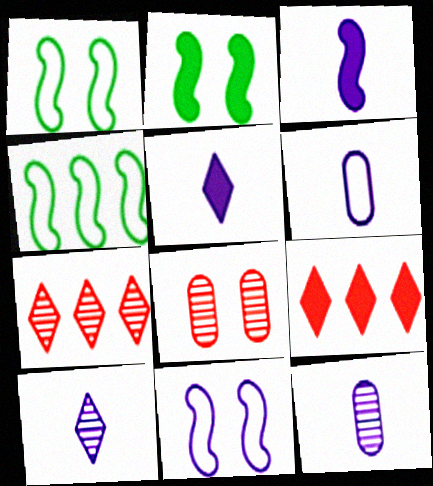[[1, 9, 12], 
[2, 6, 7], 
[3, 6, 10], 
[4, 5, 8]]